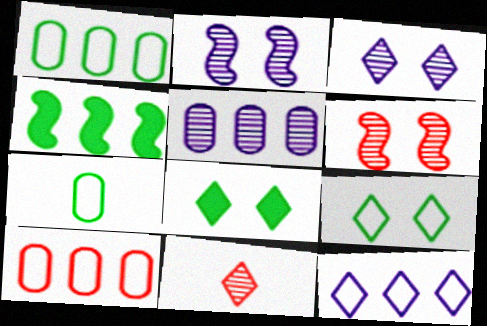[[8, 11, 12]]